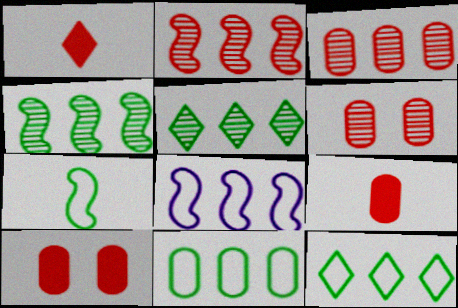[]